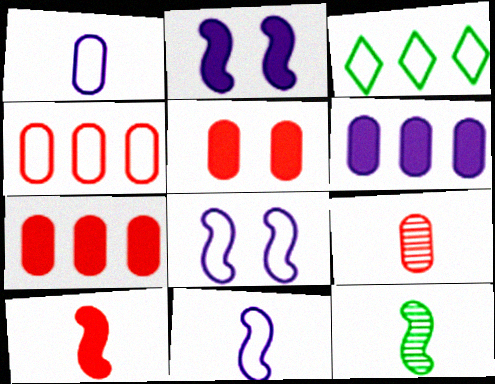[[2, 3, 9], 
[4, 5, 9], 
[10, 11, 12]]